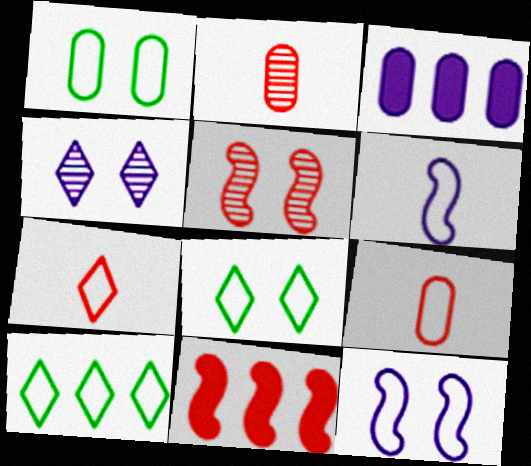[[1, 2, 3], 
[3, 4, 6], 
[9, 10, 12]]